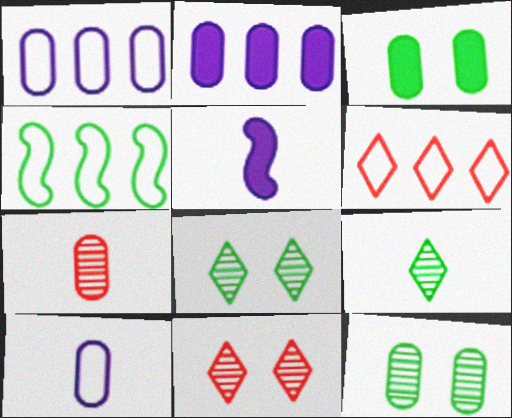[[1, 3, 7], 
[1, 4, 6], 
[3, 4, 9], 
[5, 6, 12]]